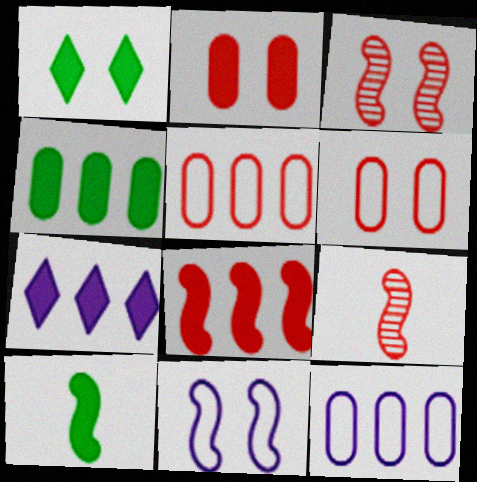[[1, 4, 10], 
[1, 9, 12], 
[2, 7, 10], 
[4, 7, 8]]